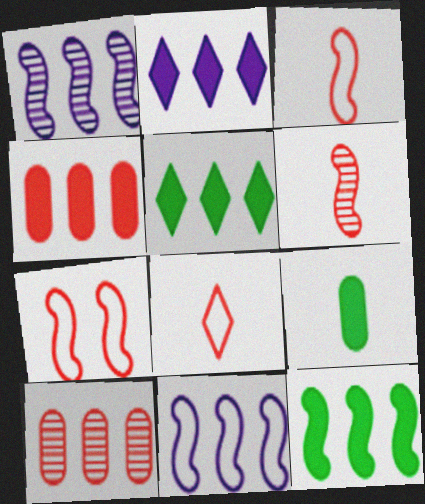[[2, 4, 12], 
[5, 10, 11]]